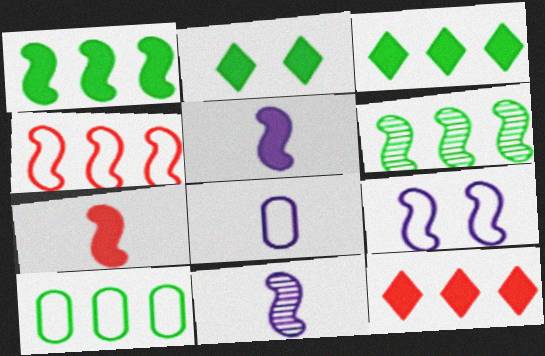[[3, 6, 10], 
[6, 7, 9]]